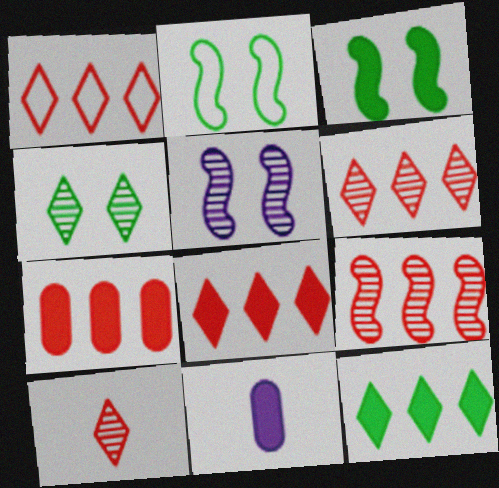[[1, 6, 8], 
[1, 7, 9], 
[2, 6, 11], 
[3, 8, 11]]